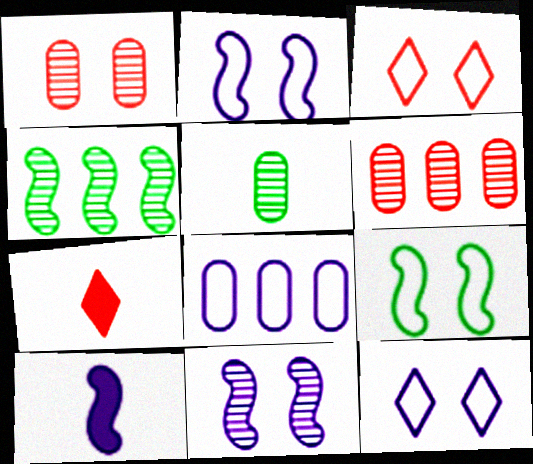[]